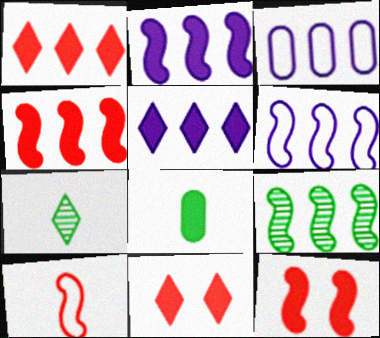[[1, 3, 9], 
[2, 8, 11], 
[3, 7, 12], 
[4, 6, 9], 
[5, 8, 12]]